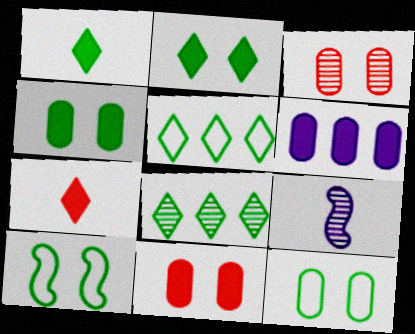[[3, 8, 9], 
[5, 9, 11]]